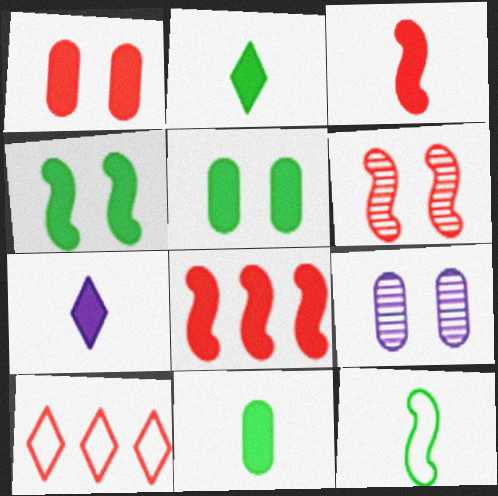[[3, 7, 11], 
[5, 7, 8]]